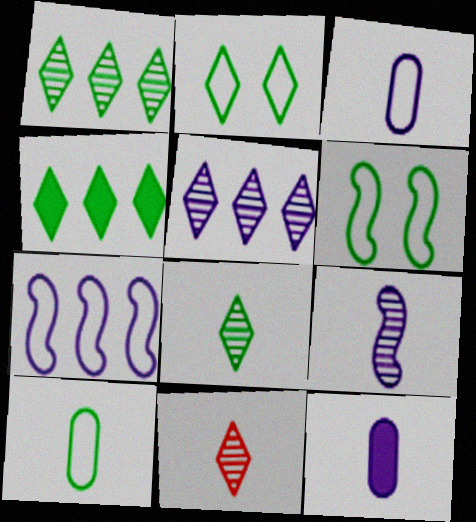[[2, 4, 8]]